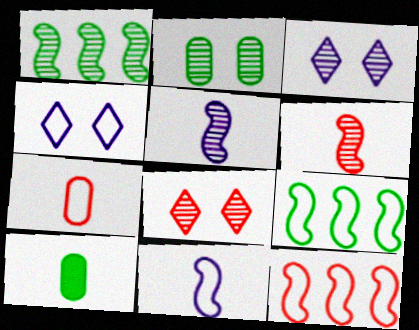[[3, 10, 12], 
[4, 7, 9]]